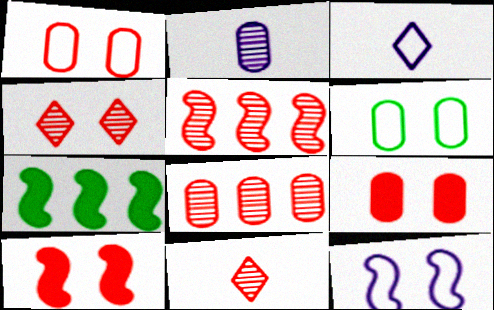[[1, 4, 10]]